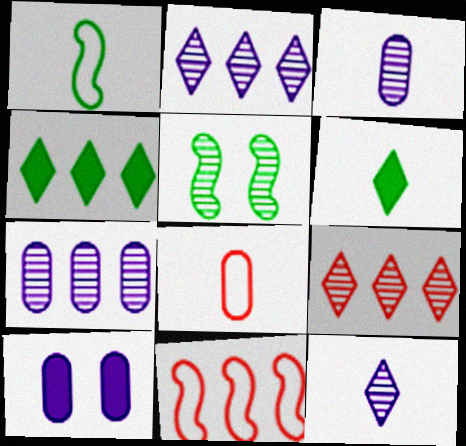[[1, 9, 10], 
[3, 5, 9], 
[4, 7, 11]]